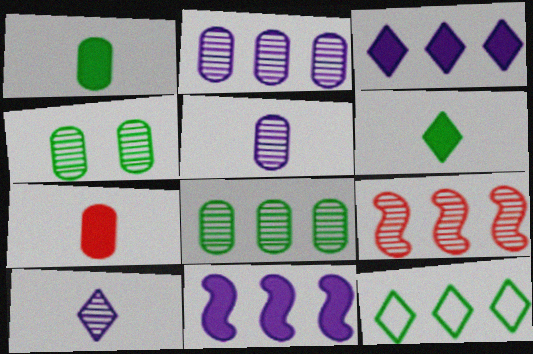[[4, 9, 10]]